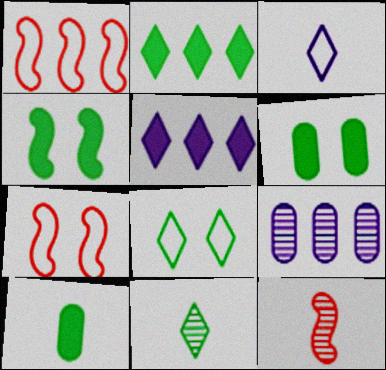[[1, 2, 9], 
[2, 4, 10], 
[2, 8, 11], 
[3, 10, 12]]